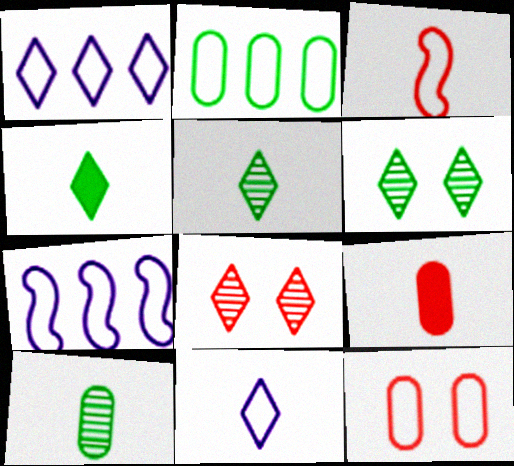[[1, 4, 8], 
[6, 7, 9]]